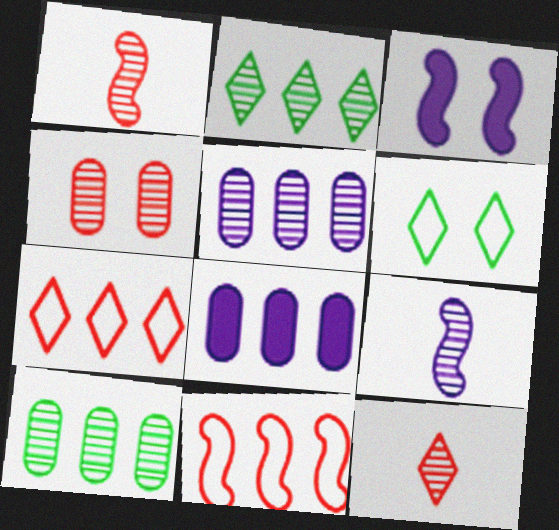[[1, 6, 8], 
[2, 4, 9], 
[2, 8, 11], 
[3, 4, 6]]